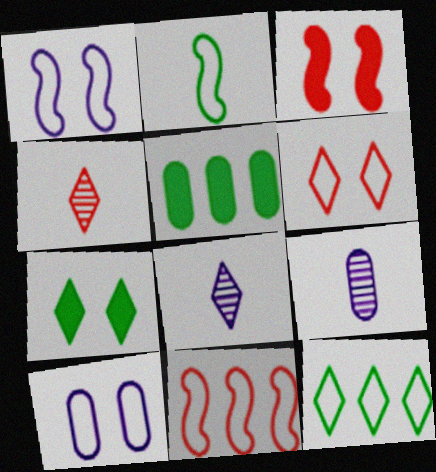[[1, 2, 11], 
[1, 4, 5], 
[3, 9, 12], 
[7, 9, 11]]